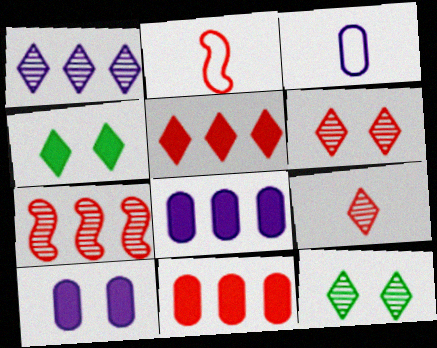[[1, 9, 12], 
[2, 6, 11], 
[2, 8, 12], 
[3, 4, 7]]